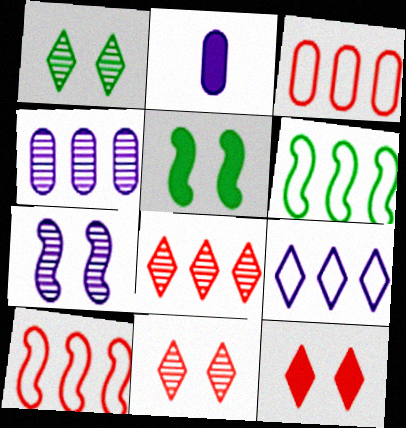[[1, 2, 10], 
[2, 6, 11], 
[2, 7, 9], 
[3, 6, 9]]